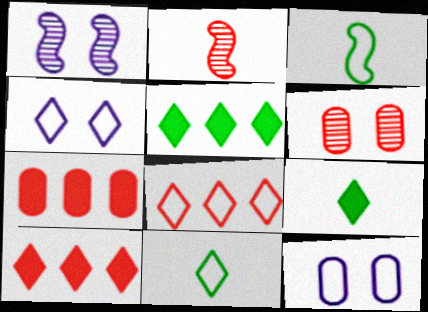[[1, 7, 11], 
[2, 5, 12], 
[3, 8, 12], 
[4, 8, 11]]